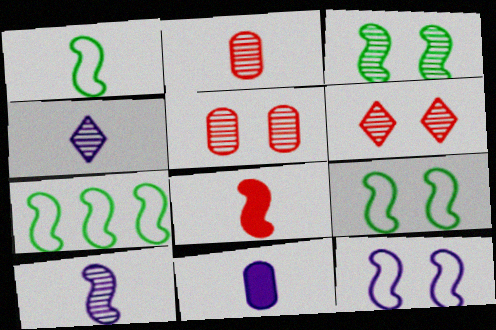[[1, 7, 9], 
[1, 8, 10], 
[6, 7, 11]]